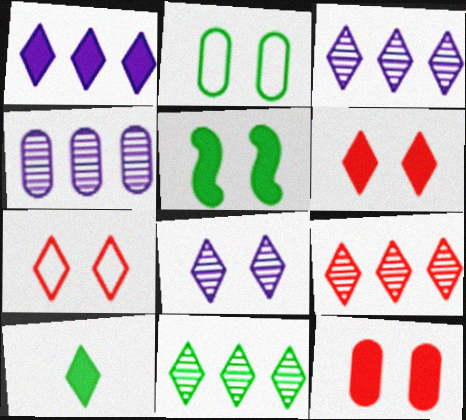[[1, 6, 10], 
[3, 7, 10], 
[3, 9, 11]]